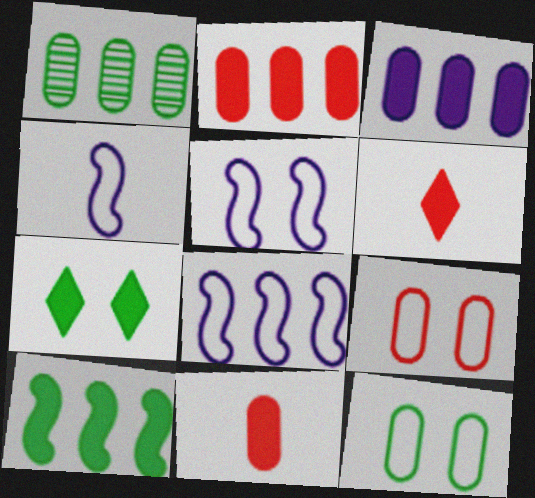[[1, 5, 6], 
[4, 5, 8]]